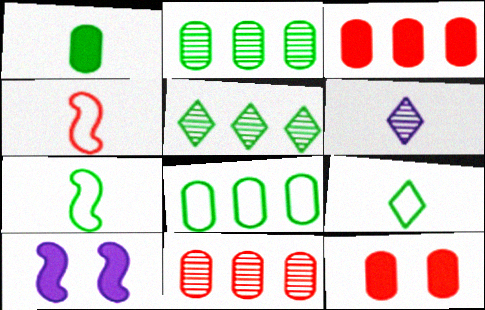[[1, 4, 6], 
[9, 10, 11]]